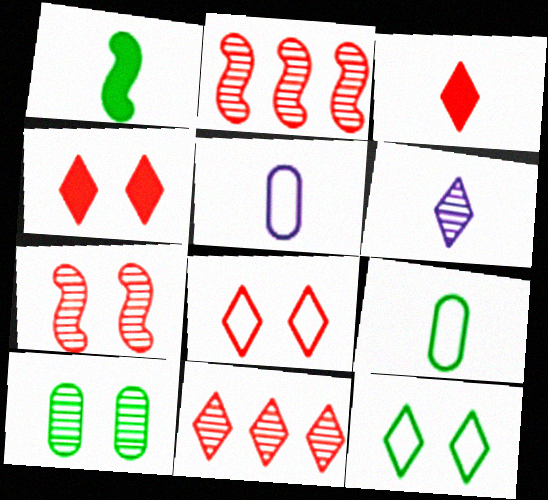[[2, 6, 10], 
[3, 8, 11]]